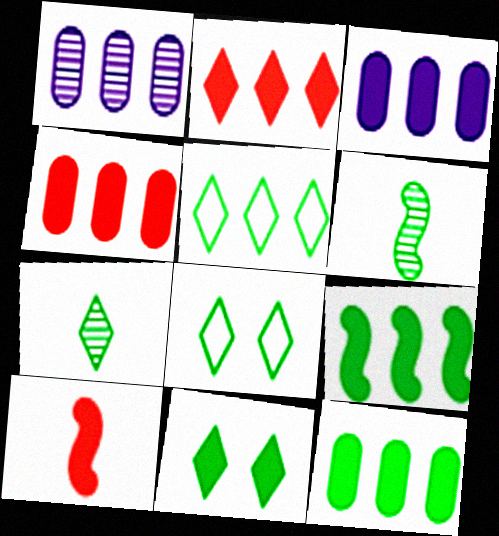[[1, 8, 10], 
[2, 3, 9], 
[3, 4, 12], 
[3, 10, 11], 
[5, 7, 11], 
[6, 8, 12]]